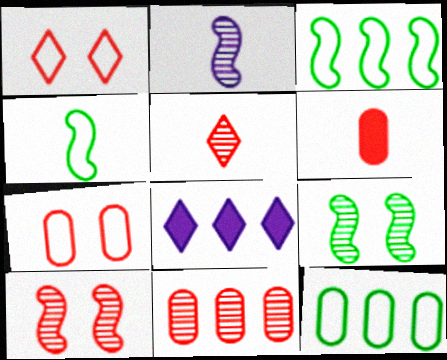[[3, 8, 11], 
[5, 10, 11], 
[6, 7, 11]]